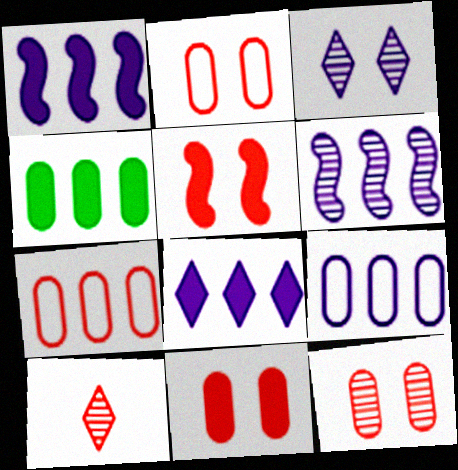[[2, 11, 12], 
[5, 7, 10], 
[6, 8, 9]]